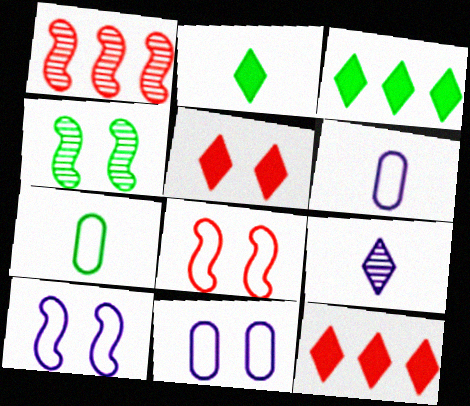[[1, 2, 11], 
[3, 4, 7], 
[4, 5, 11], 
[4, 6, 12]]